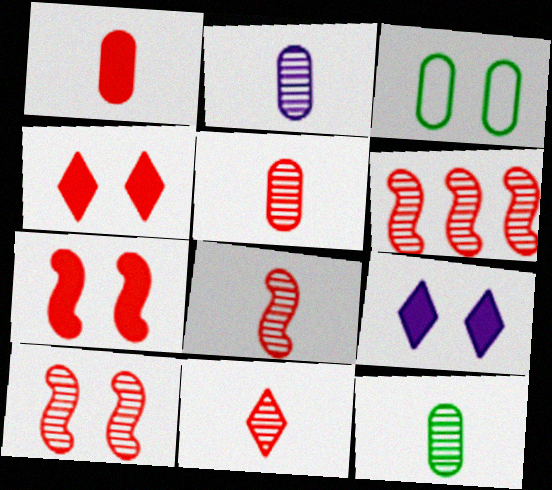[[2, 5, 12], 
[3, 9, 10], 
[5, 8, 11], 
[6, 8, 10]]